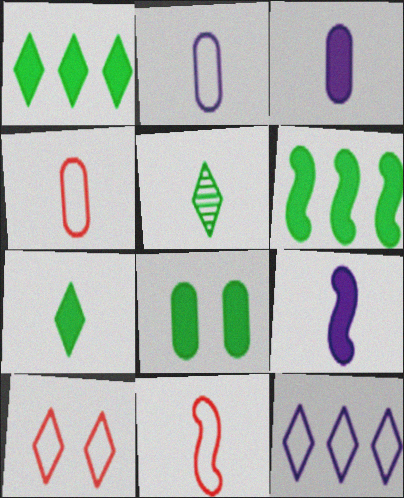[[3, 5, 11], 
[4, 5, 9], 
[6, 7, 8]]